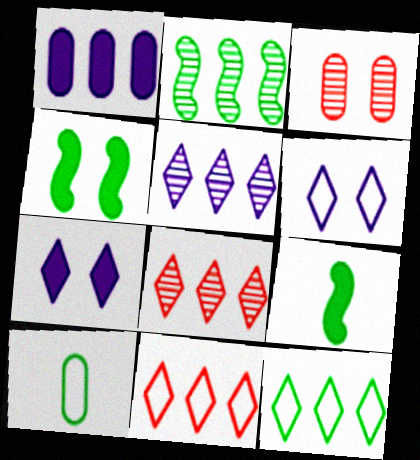[[1, 2, 11], 
[1, 3, 10], 
[3, 4, 6]]